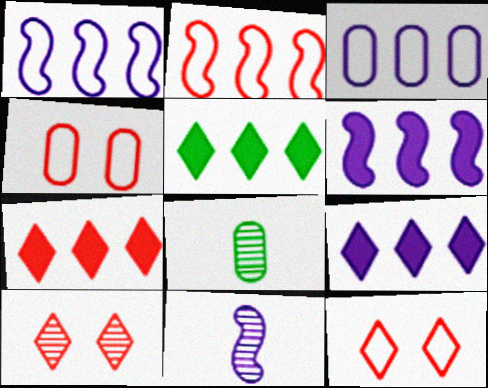[[4, 5, 11], 
[5, 7, 9], 
[6, 8, 12]]